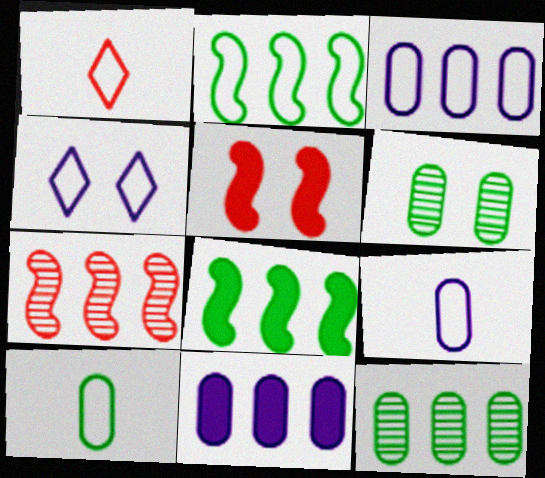[[4, 5, 6]]